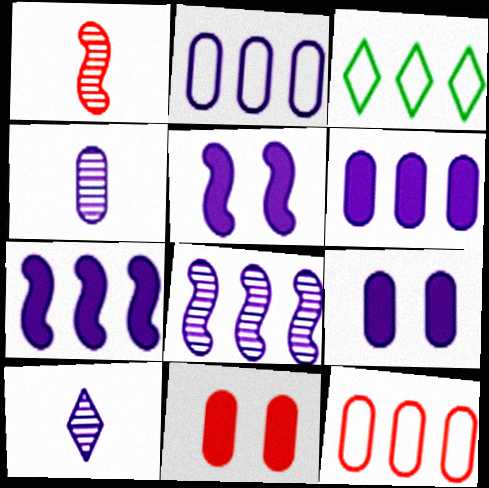[[1, 3, 9], 
[2, 4, 9], 
[2, 5, 10]]